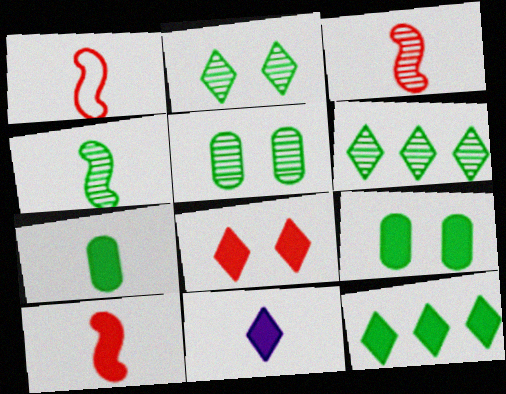[[1, 3, 10], 
[4, 5, 6], 
[7, 10, 11], 
[8, 11, 12]]